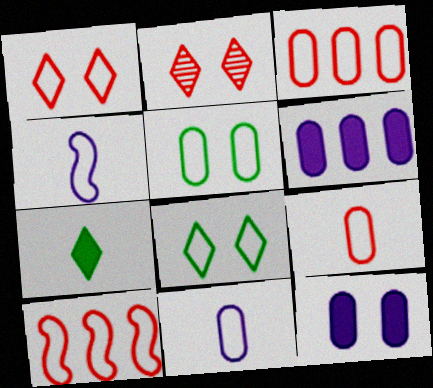[[1, 9, 10], 
[3, 4, 8], 
[3, 5, 11], 
[8, 10, 11]]